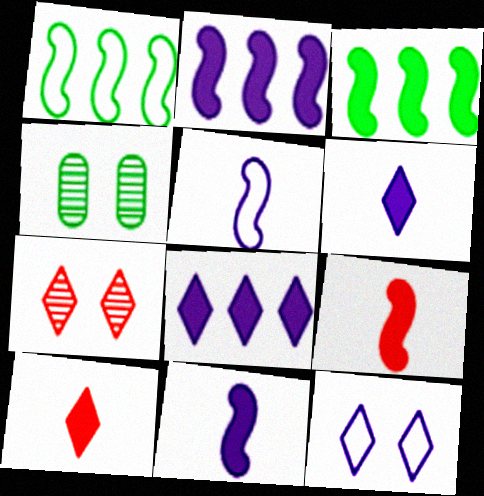[]